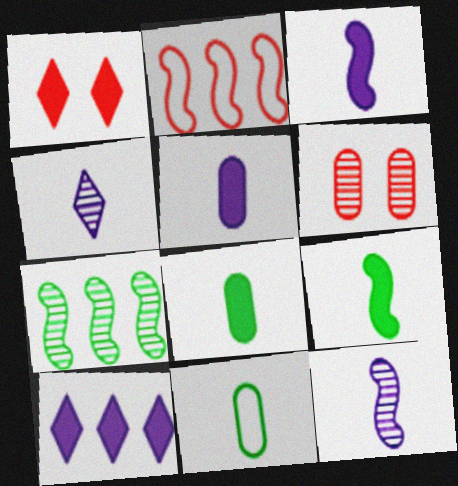[[4, 6, 7]]